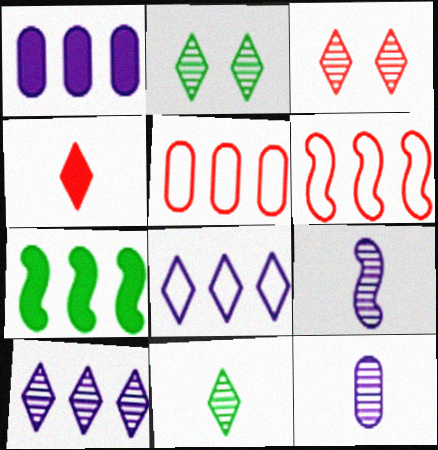[[2, 4, 8], 
[3, 10, 11], 
[5, 7, 10]]